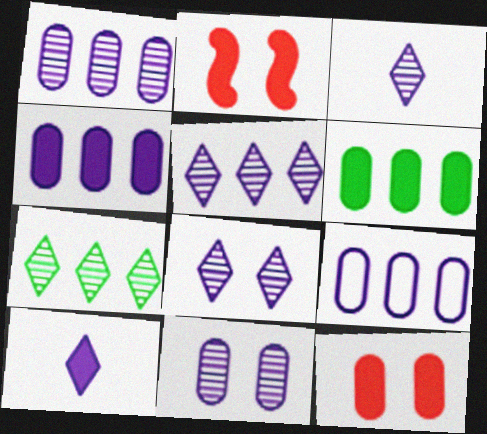[[1, 4, 9], 
[2, 6, 10], 
[3, 5, 8]]